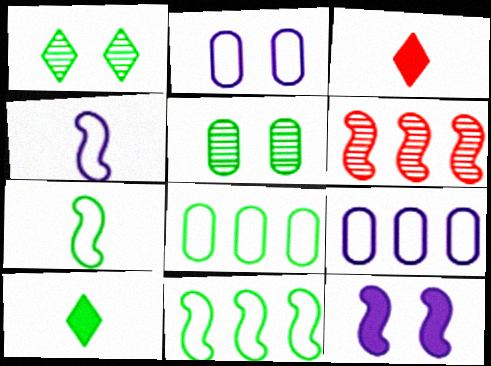[[2, 6, 10], 
[5, 10, 11], 
[6, 7, 12]]